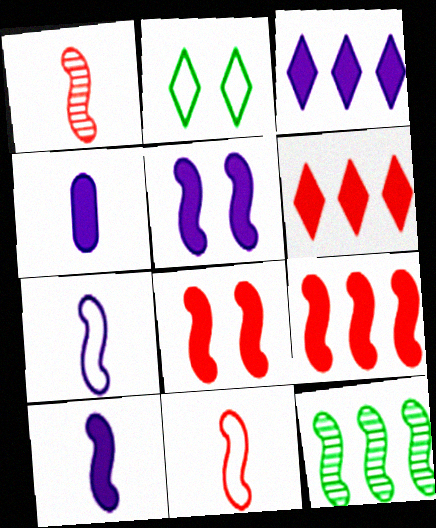[[3, 4, 5], 
[5, 11, 12], 
[7, 8, 12]]